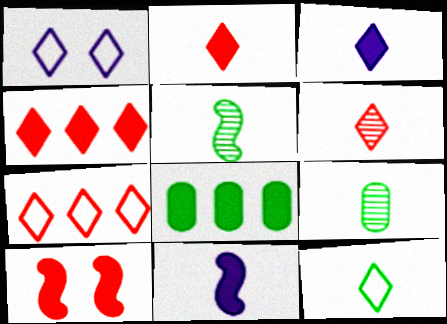[[1, 7, 12], 
[3, 6, 12], 
[3, 8, 10]]